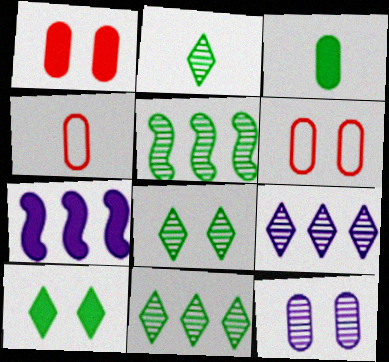[[2, 6, 7], 
[2, 8, 11], 
[4, 7, 8]]